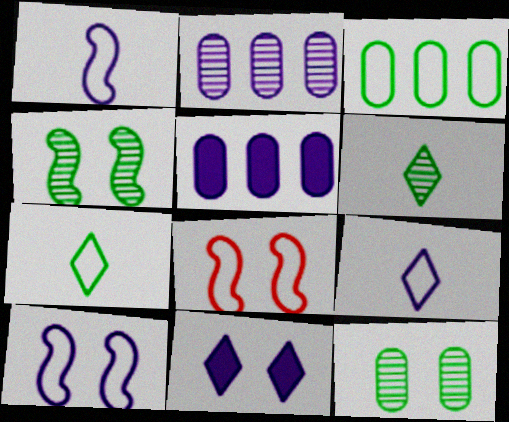[[1, 2, 11], 
[3, 8, 9], 
[5, 6, 8], 
[8, 11, 12]]